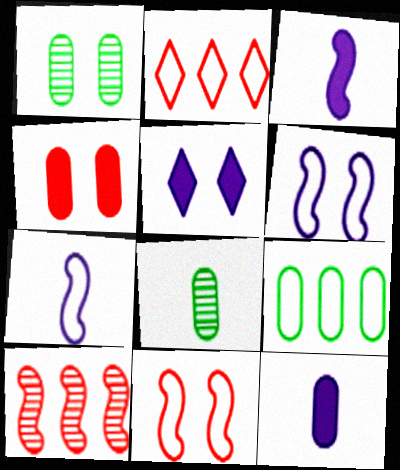[[1, 2, 3], 
[1, 5, 11]]